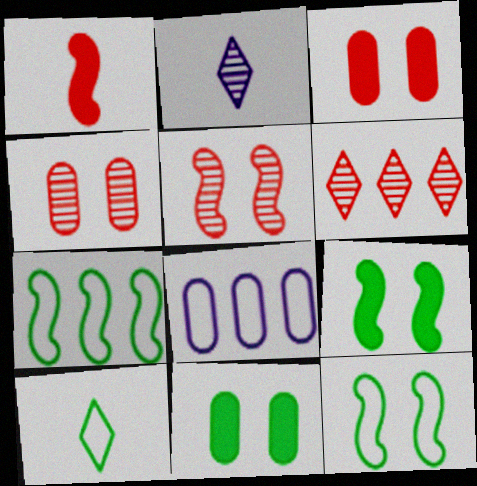[[2, 3, 7]]